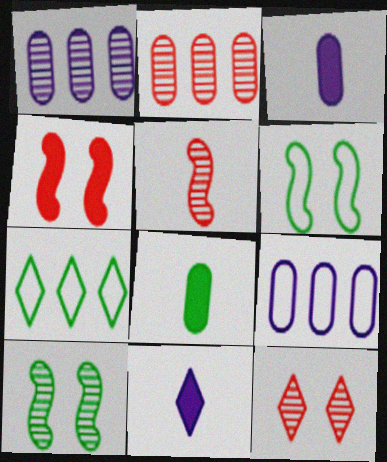[[2, 5, 12], 
[2, 6, 11], 
[7, 8, 10], 
[7, 11, 12]]